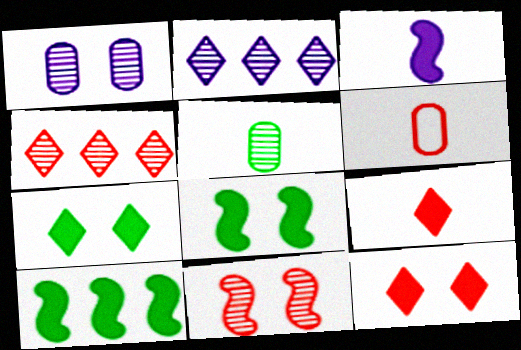[[2, 5, 11], 
[2, 6, 8]]